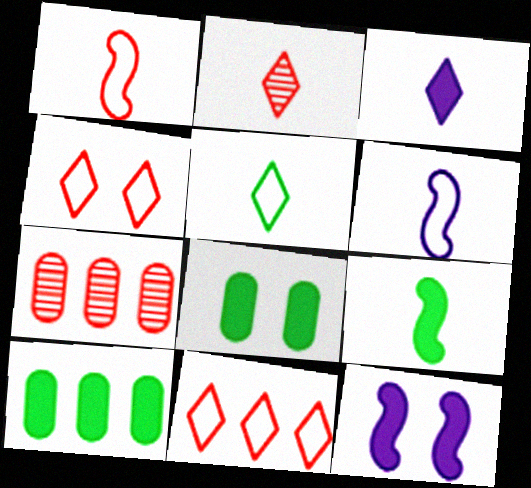[[2, 3, 5], 
[5, 7, 12]]